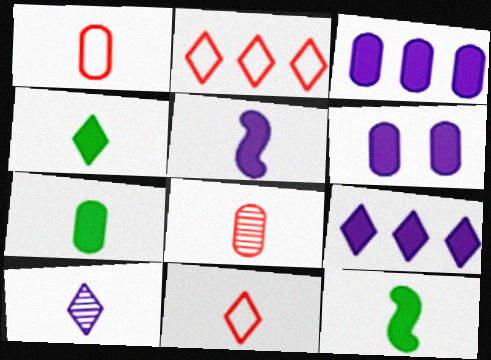[[1, 10, 12], 
[4, 7, 12], 
[4, 10, 11], 
[5, 6, 9]]